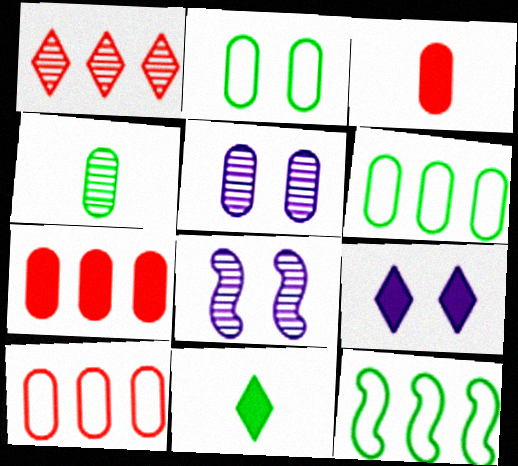[[1, 4, 8], 
[3, 5, 6], 
[8, 10, 11]]